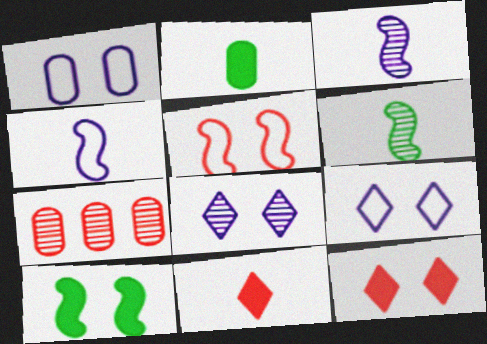[[1, 2, 7], 
[5, 7, 11], 
[6, 7, 8]]